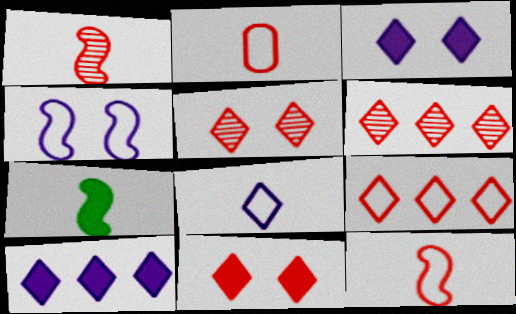[]